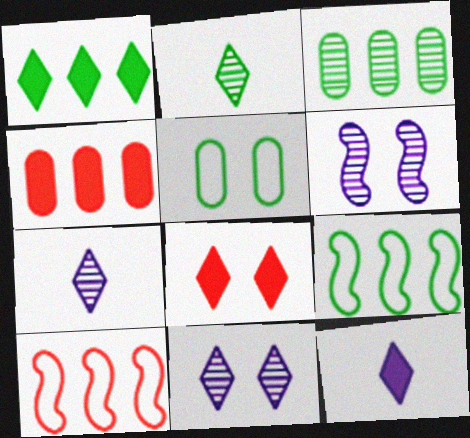[[1, 3, 9], 
[1, 8, 12], 
[5, 6, 8]]